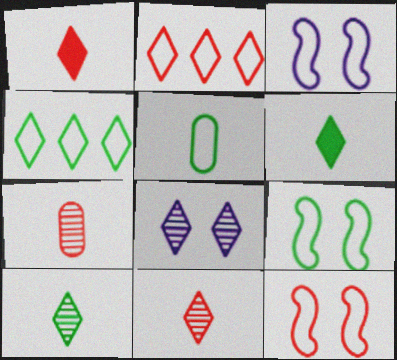[[1, 4, 8], 
[2, 3, 5], 
[2, 6, 8], 
[3, 9, 12], 
[4, 5, 9]]